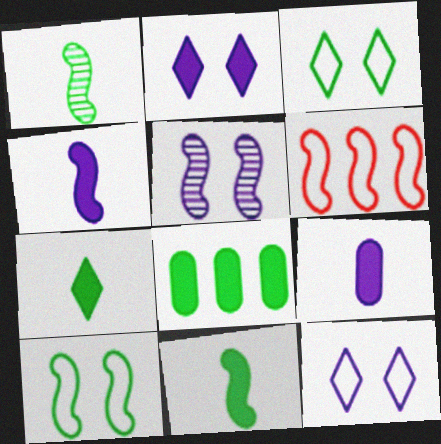[[1, 3, 8], 
[5, 6, 11]]